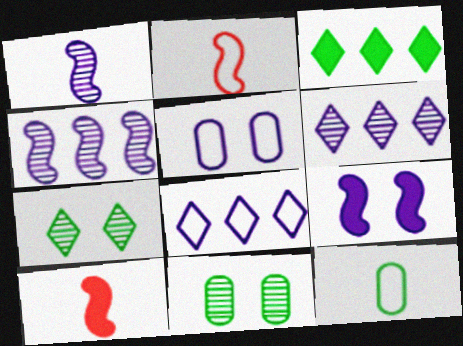[[8, 10, 11]]